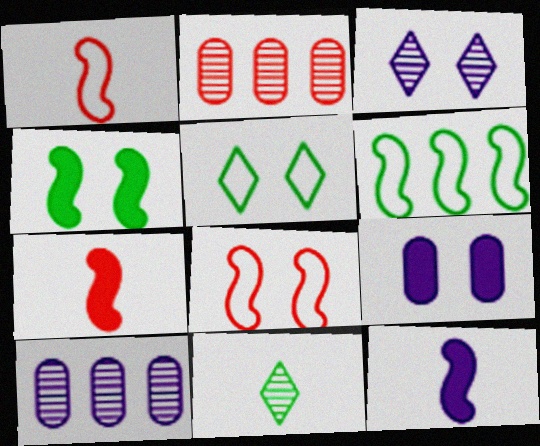[[2, 5, 12], 
[5, 7, 10]]